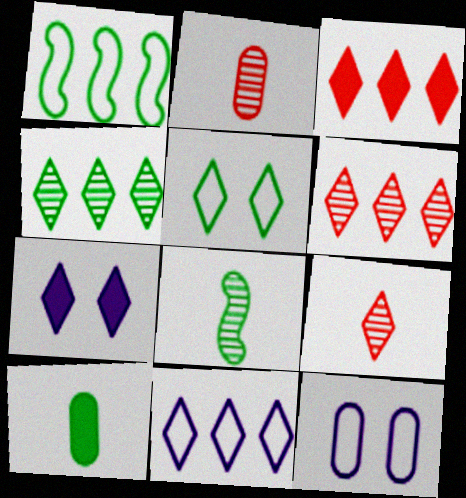[[1, 2, 7], 
[3, 4, 11], 
[3, 8, 12]]